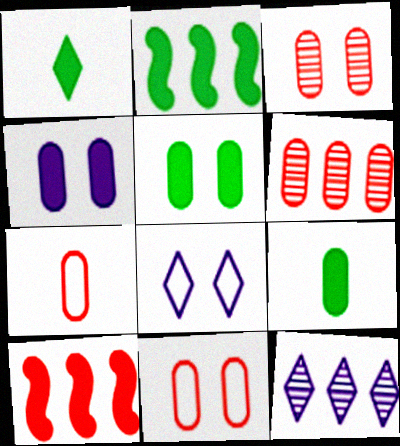[[1, 2, 5], 
[1, 4, 10]]